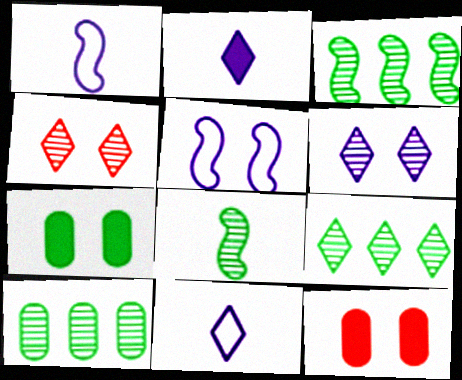[[1, 9, 12], 
[3, 9, 10], 
[3, 11, 12], 
[4, 5, 7]]